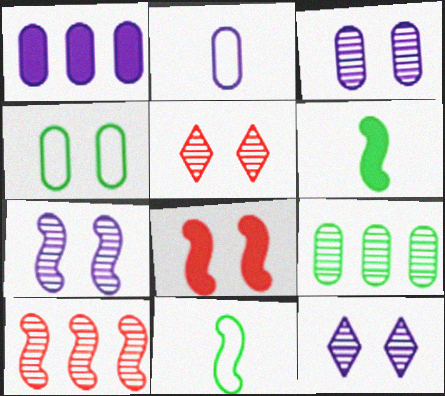[[1, 2, 3], 
[1, 5, 11], 
[3, 7, 12], 
[4, 8, 12]]